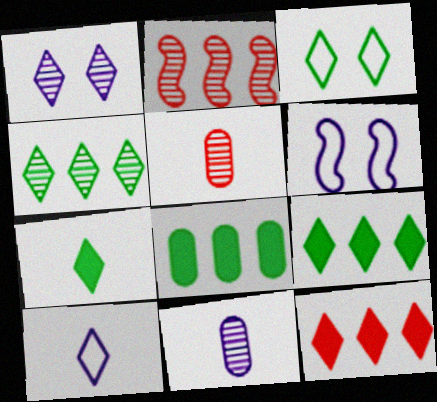[[3, 4, 7], 
[5, 6, 9]]